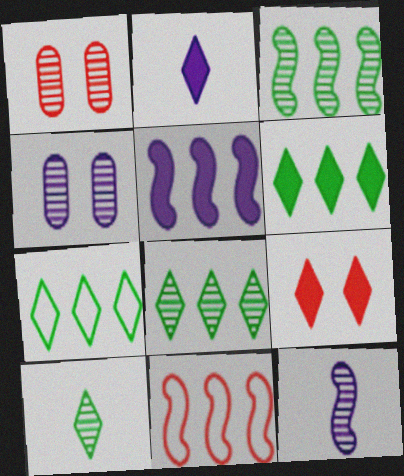[[1, 8, 12], 
[2, 6, 9], 
[3, 5, 11], 
[6, 7, 8]]